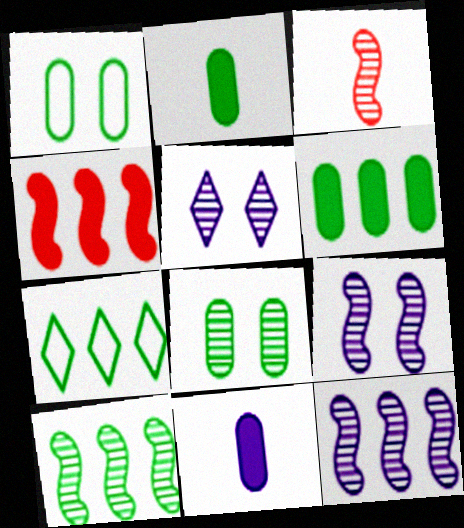[[3, 9, 10], 
[6, 7, 10]]